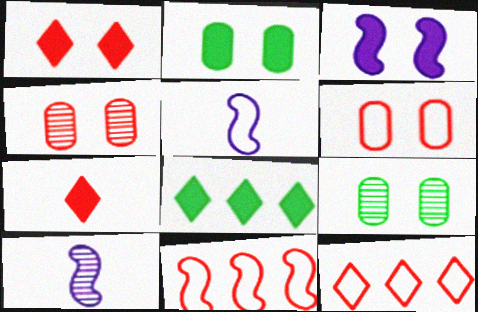[[1, 2, 3], 
[2, 10, 12], 
[4, 5, 8], 
[4, 7, 11], 
[6, 8, 10]]